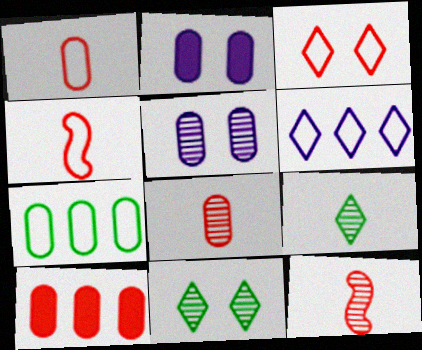[[2, 7, 8], 
[3, 10, 12]]